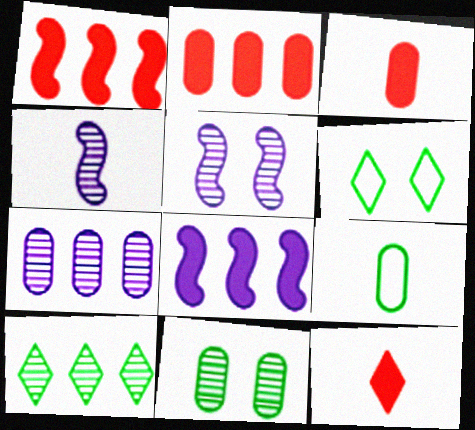[[2, 4, 6], 
[4, 9, 12]]